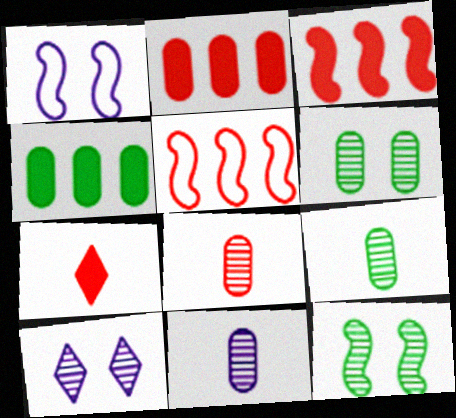[[8, 9, 11]]